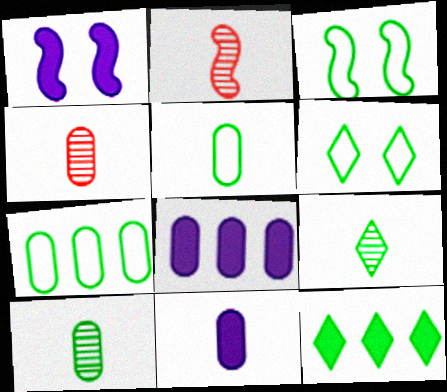[[2, 6, 8], 
[3, 10, 12], 
[4, 5, 11], 
[6, 9, 12]]